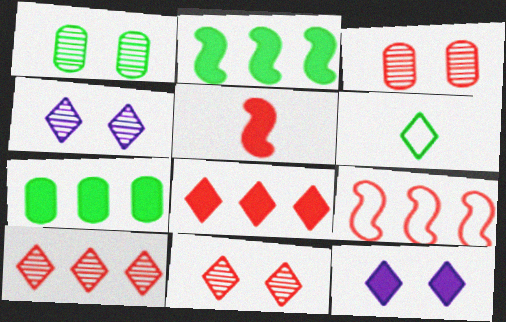[[1, 2, 6], 
[4, 6, 8], 
[5, 7, 12], 
[6, 10, 12]]